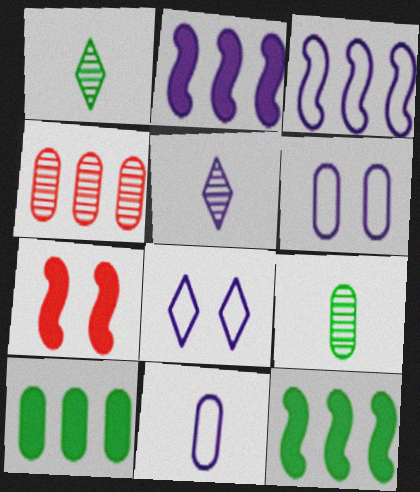[[2, 5, 6], 
[3, 8, 11]]